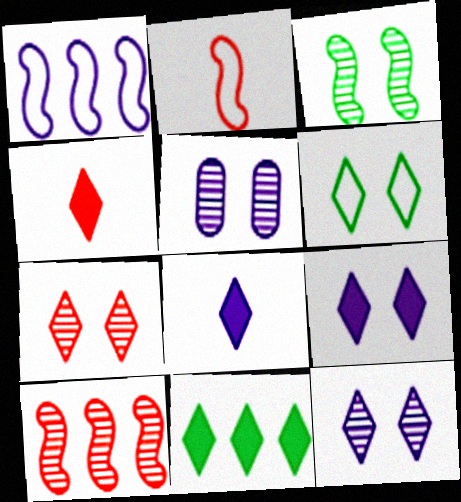[[1, 5, 8], 
[2, 5, 11], 
[3, 5, 7], 
[4, 9, 11], 
[6, 7, 9]]